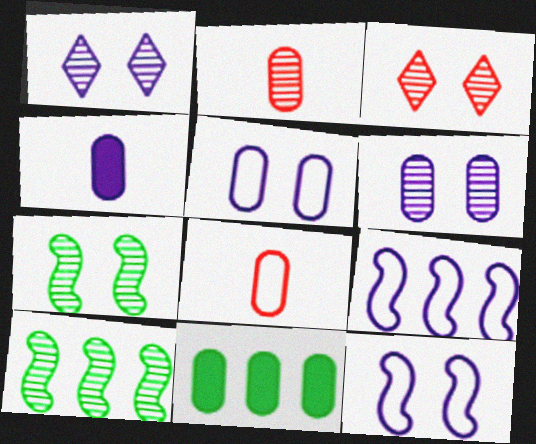[[1, 2, 10], 
[1, 4, 9], 
[2, 5, 11], 
[3, 6, 7], 
[6, 8, 11]]